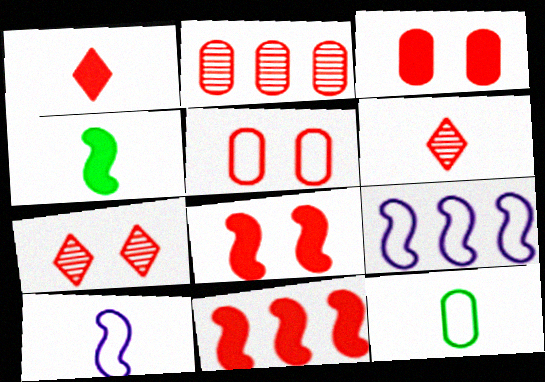[[1, 3, 11], 
[5, 6, 11], 
[5, 7, 8]]